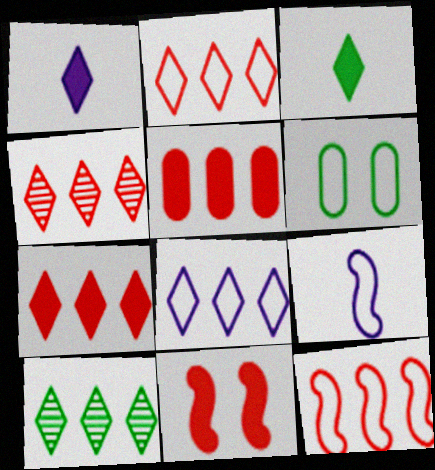[[2, 4, 7], 
[2, 6, 9], 
[4, 5, 12], 
[7, 8, 10]]